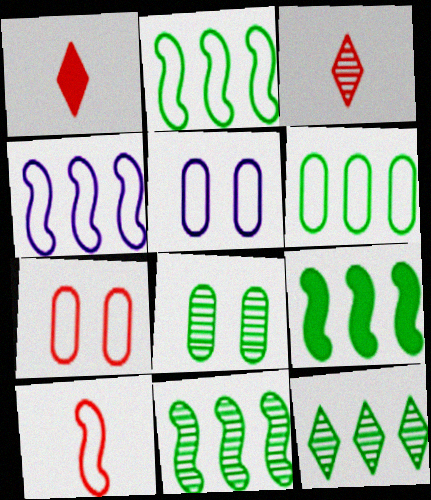[[1, 4, 8], 
[1, 5, 11], 
[2, 9, 11], 
[3, 5, 9], 
[6, 9, 12]]